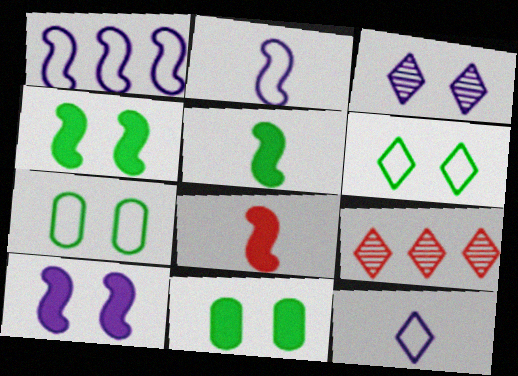[[2, 9, 11]]